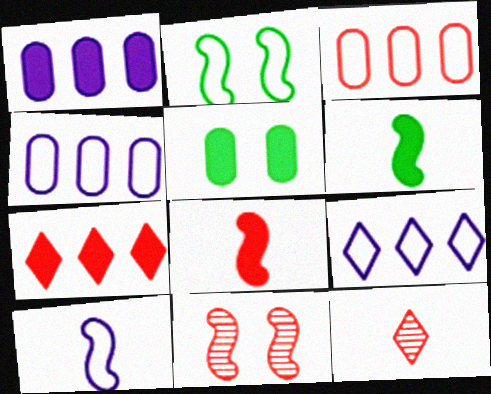[[1, 2, 12]]